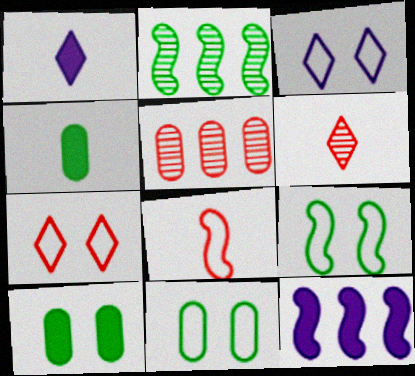[[1, 5, 9], 
[6, 11, 12]]